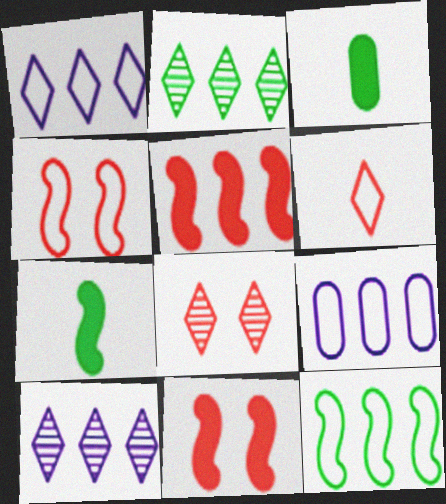[[2, 5, 9], 
[3, 4, 10], 
[7, 8, 9]]